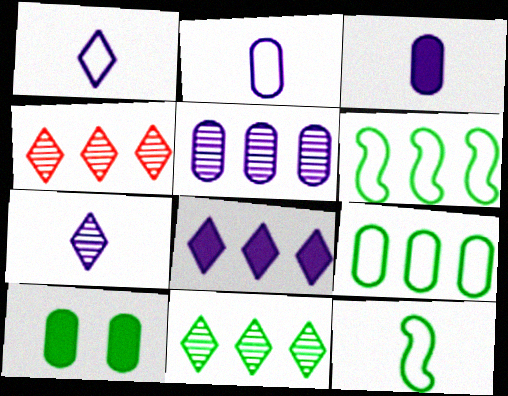[[10, 11, 12]]